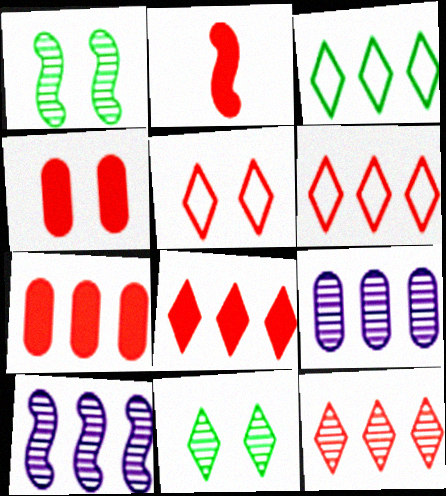[[2, 4, 8], 
[3, 7, 10], 
[6, 8, 12]]